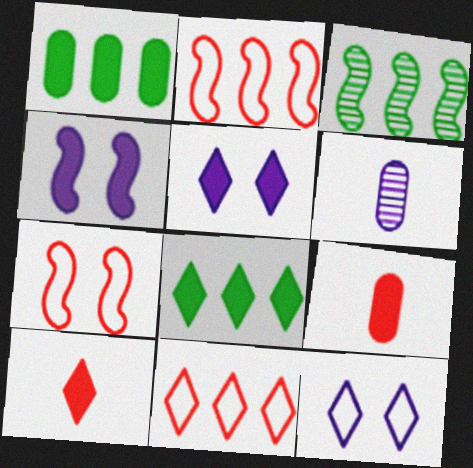[[1, 4, 10], 
[3, 9, 12], 
[4, 8, 9], 
[5, 8, 10], 
[6, 7, 8]]